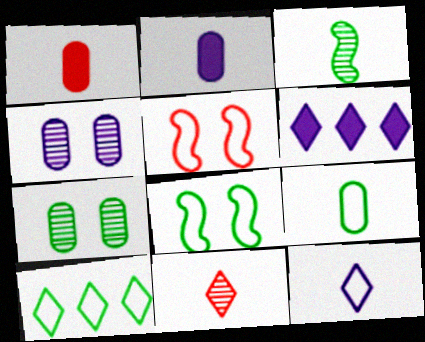[[1, 3, 12], 
[8, 9, 10]]